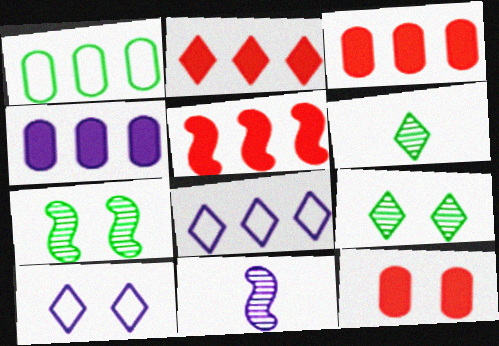[[2, 3, 5], 
[2, 6, 10], 
[4, 10, 11], 
[7, 10, 12]]